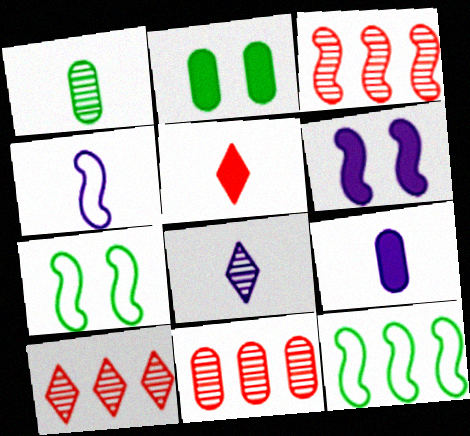[[1, 4, 5], 
[2, 4, 10], 
[3, 10, 11], 
[4, 8, 9], 
[7, 9, 10]]